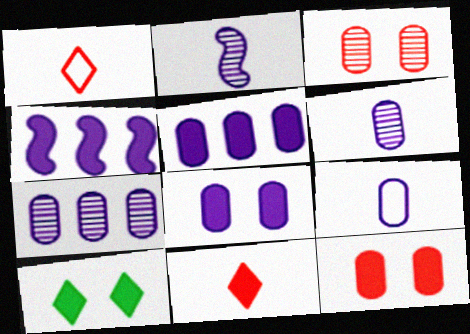[[7, 8, 9]]